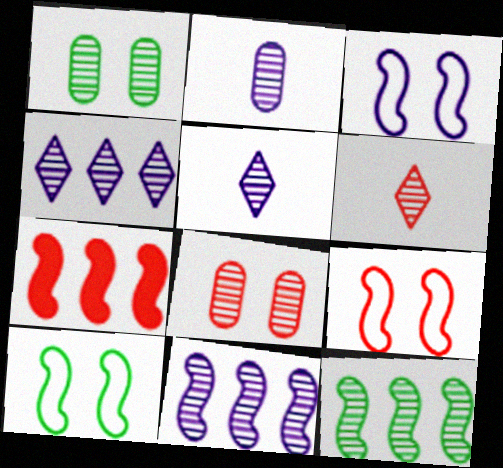[[1, 6, 11], 
[3, 9, 10], 
[5, 8, 12]]